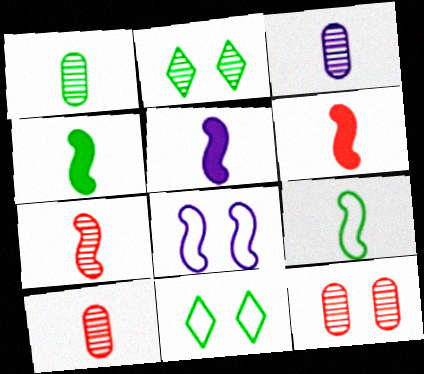[[1, 3, 10], 
[4, 5, 6], 
[5, 7, 9]]